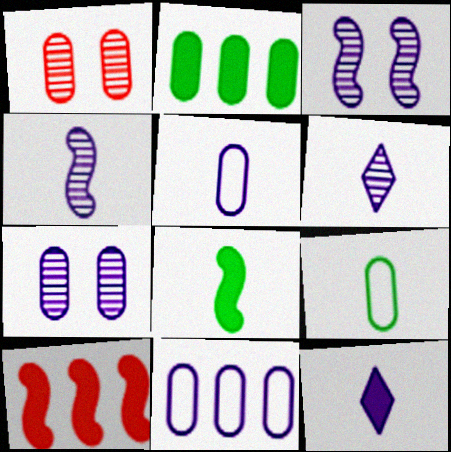[[1, 2, 5], 
[3, 11, 12], 
[4, 5, 12]]